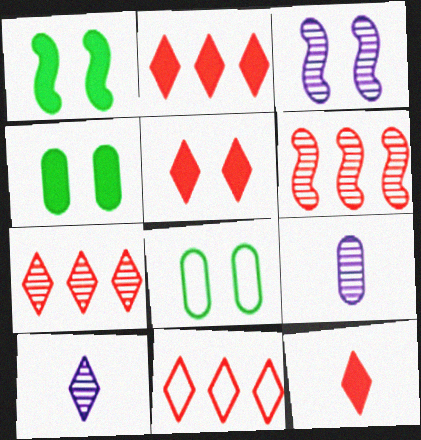[[1, 9, 11], 
[2, 5, 12], 
[2, 7, 11], 
[3, 5, 8]]